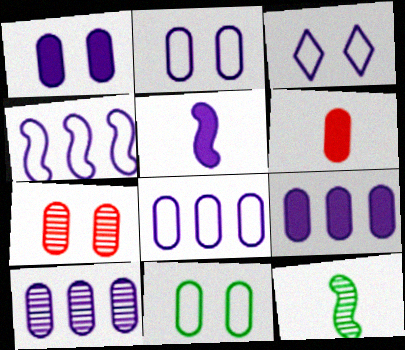[[1, 7, 11], 
[3, 5, 10], 
[6, 10, 11], 
[8, 9, 10]]